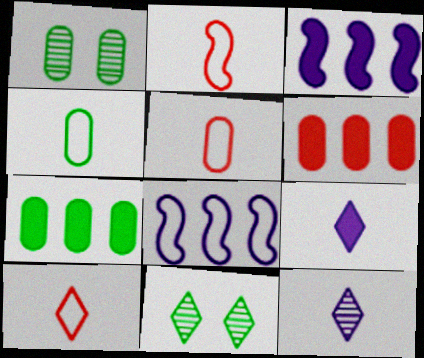[[1, 3, 10], 
[1, 4, 7], 
[2, 5, 10], 
[3, 5, 11]]